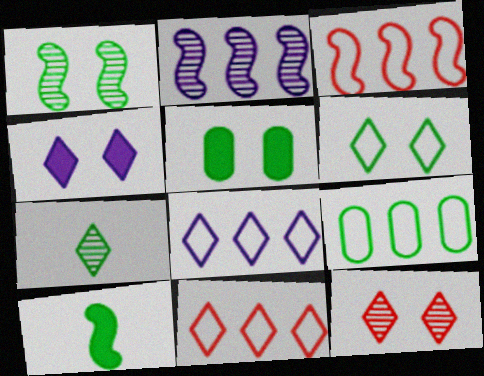[[1, 5, 6], 
[3, 8, 9], 
[4, 6, 12], 
[4, 7, 11]]